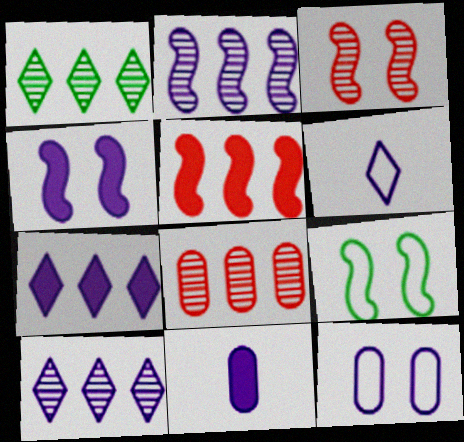[[1, 2, 8], 
[3, 4, 9], 
[4, 7, 11]]